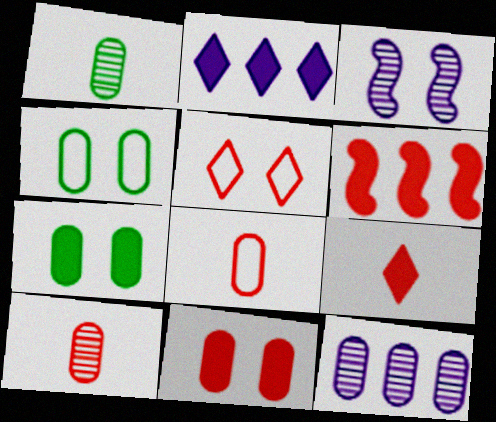[[3, 5, 7], 
[5, 6, 10], 
[6, 9, 11], 
[7, 8, 12]]